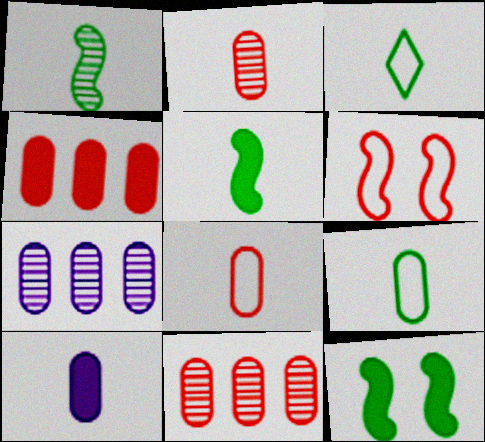[[2, 9, 10]]